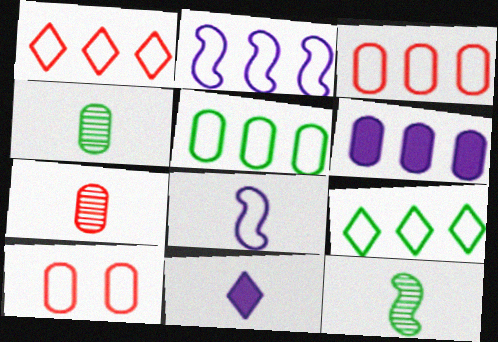[[1, 2, 5], 
[2, 3, 9], 
[4, 6, 10], 
[8, 9, 10]]